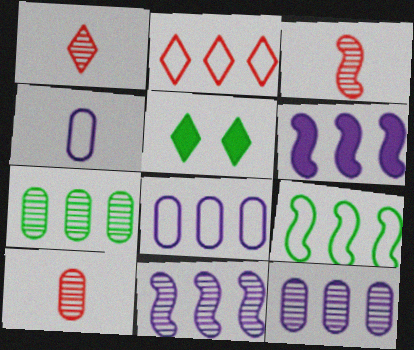[[1, 3, 10], 
[2, 6, 7], 
[2, 8, 9], 
[3, 5, 8]]